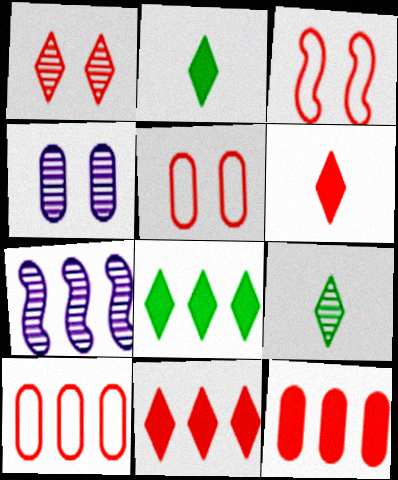[[2, 5, 7], 
[7, 8, 10]]